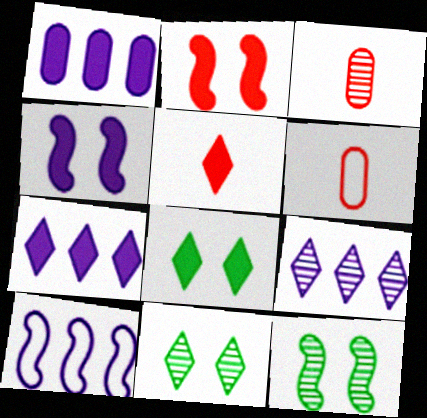[[1, 9, 10], 
[3, 8, 10], 
[3, 9, 12], 
[5, 7, 8], 
[6, 7, 12]]